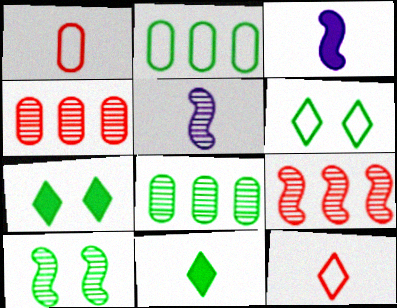[[1, 5, 11], 
[2, 10, 11], 
[3, 4, 6], 
[5, 9, 10]]